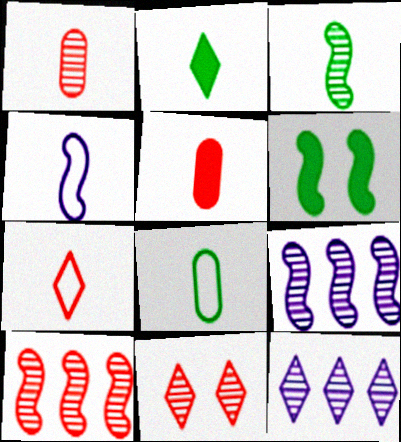[[1, 2, 4], 
[1, 10, 11], 
[2, 3, 8], 
[4, 6, 10], 
[4, 7, 8]]